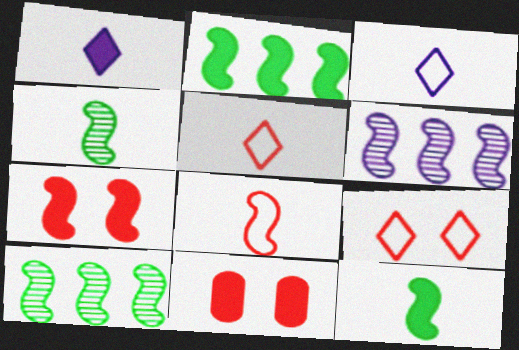[[1, 2, 11], 
[3, 10, 11]]